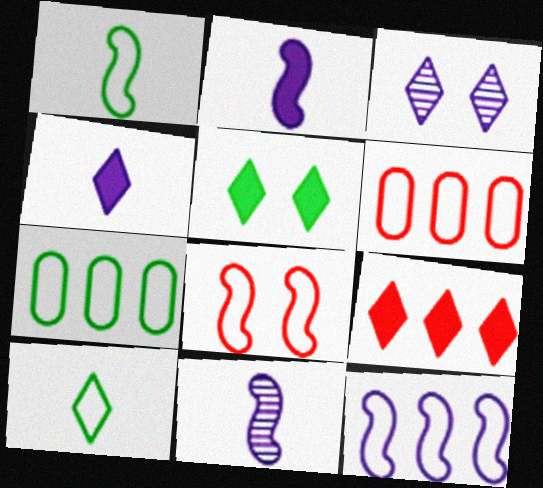[[1, 8, 12], 
[3, 9, 10], 
[4, 5, 9], 
[5, 6, 11]]